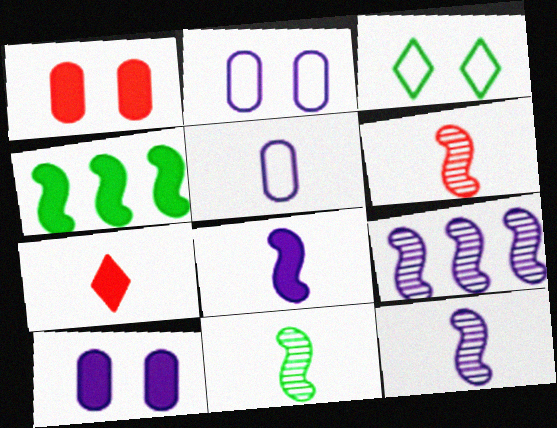[[4, 7, 10], 
[5, 7, 11], 
[6, 11, 12]]